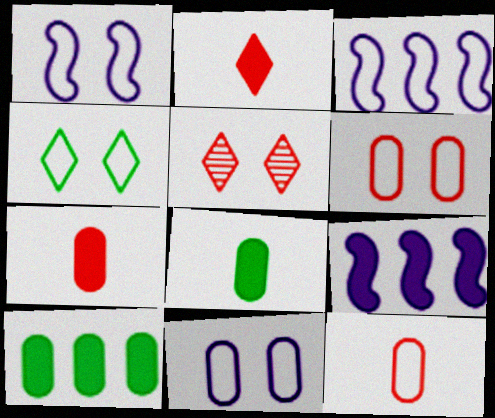[[1, 4, 6], 
[3, 4, 12], 
[3, 5, 8]]